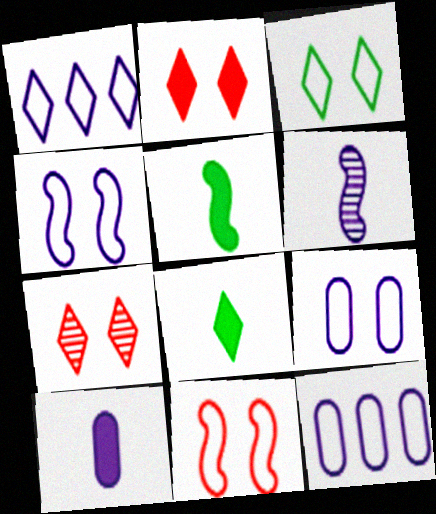[[1, 7, 8], 
[3, 9, 11], 
[5, 7, 12]]